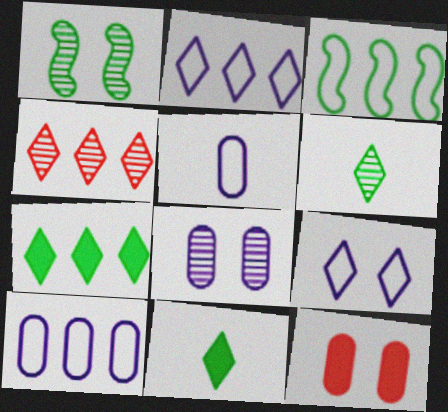[[1, 9, 12], 
[2, 4, 7], 
[4, 9, 11]]